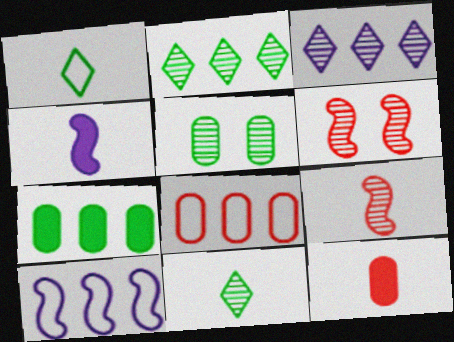[[3, 5, 9]]